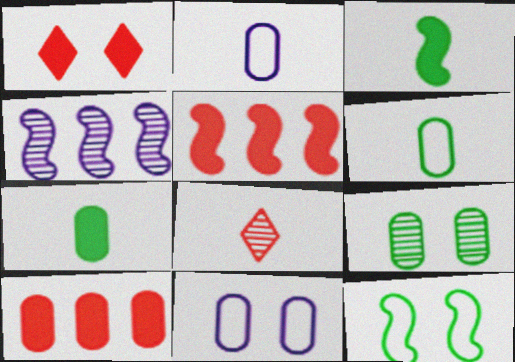[[1, 4, 6], 
[2, 3, 8], 
[2, 9, 10], 
[4, 8, 9]]